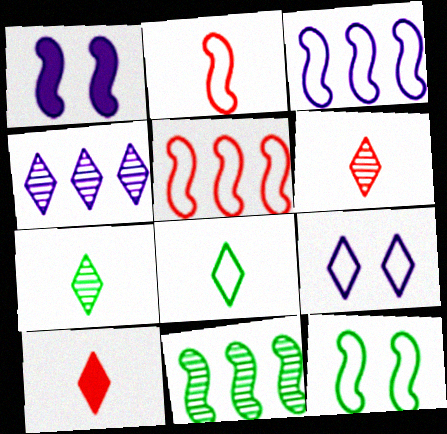[[1, 2, 11], 
[2, 3, 12]]